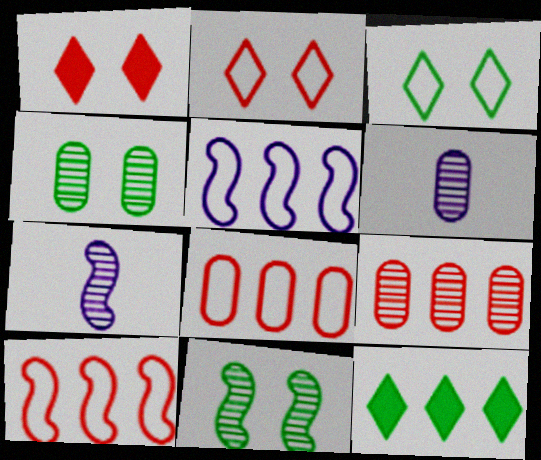[[4, 6, 9], 
[5, 9, 12]]